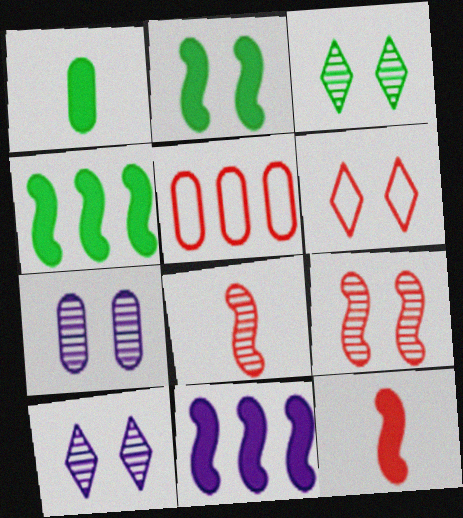[[1, 5, 7], 
[2, 6, 7], 
[2, 11, 12], 
[3, 7, 9]]